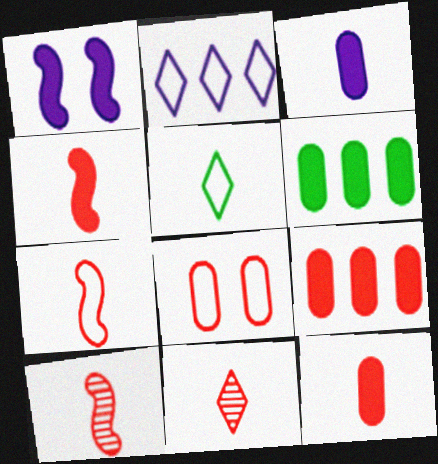[[3, 5, 10], 
[4, 7, 10], 
[7, 11, 12]]